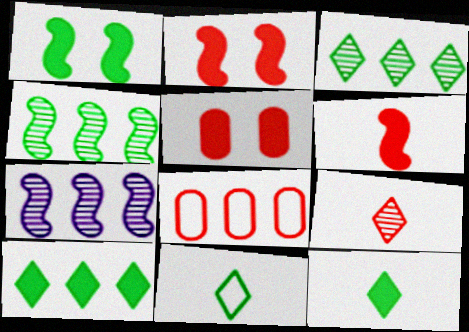[[2, 8, 9], 
[5, 7, 11], 
[7, 8, 10]]